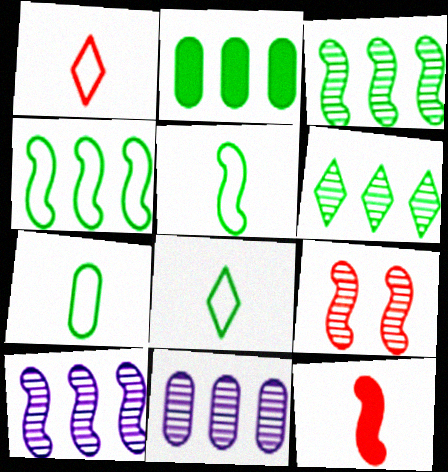[[2, 4, 6], 
[5, 7, 8]]